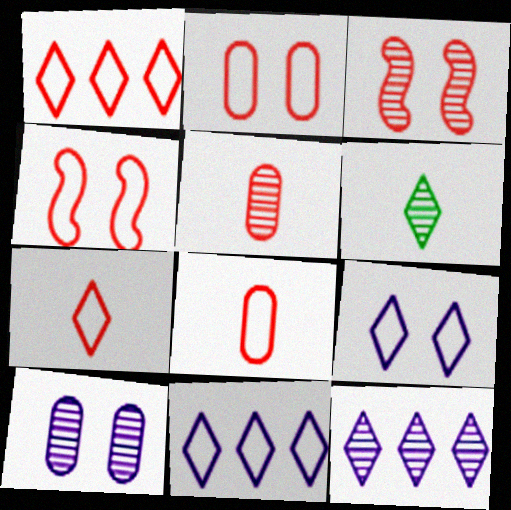[[1, 4, 8]]